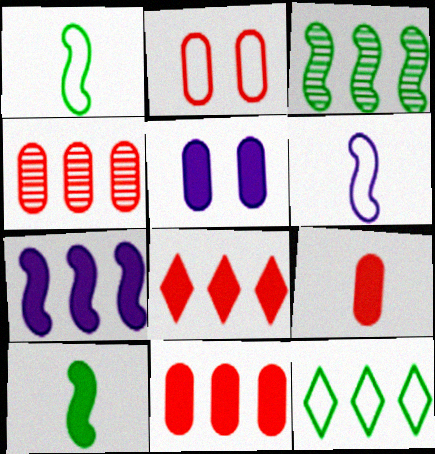[[2, 4, 9], 
[2, 6, 12], 
[4, 7, 12], 
[5, 8, 10]]